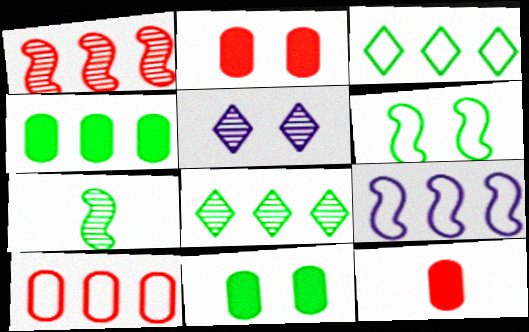[[2, 5, 6], 
[3, 7, 11], 
[3, 9, 10]]